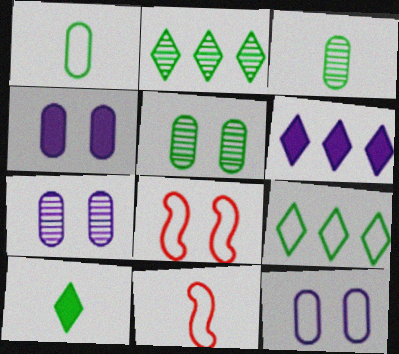[[2, 4, 11], 
[3, 6, 8], 
[4, 7, 12], 
[5, 6, 11], 
[9, 11, 12]]